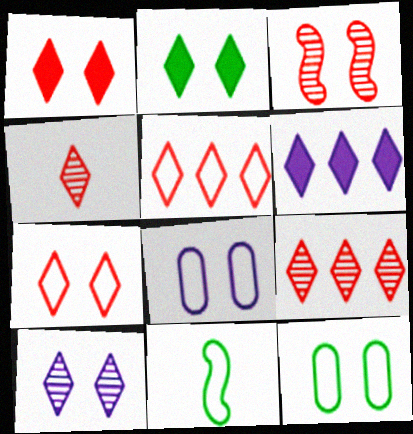[[1, 4, 5], 
[2, 3, 8], 
[2, 7, 10], 
[5, 8, 11]]